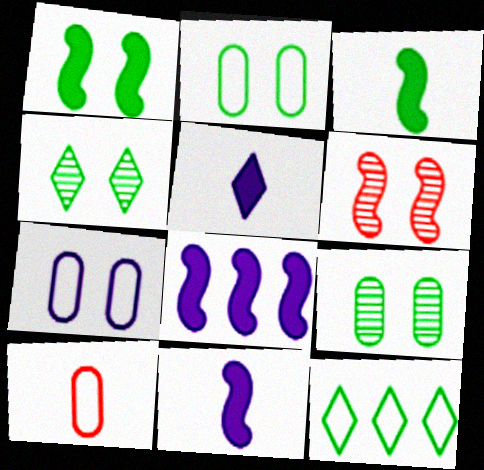[[1, 2, 4], 
[3, 9, 12], 
[4, 8, 10]]